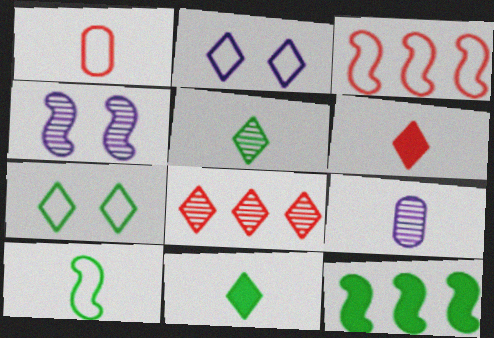[[2, 8, 11], 
[6, 9, 10]]